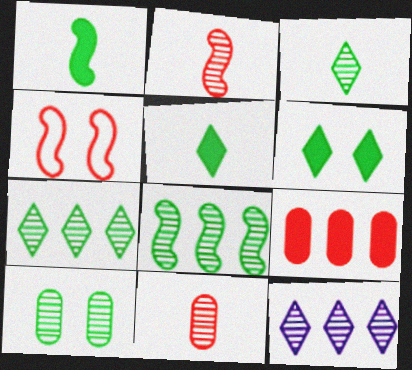[[2, 10, 12], 
[3, 8, 10]]